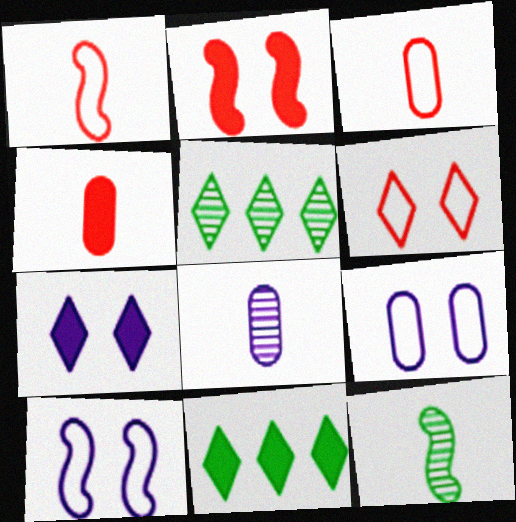[[4, 5, 10]]